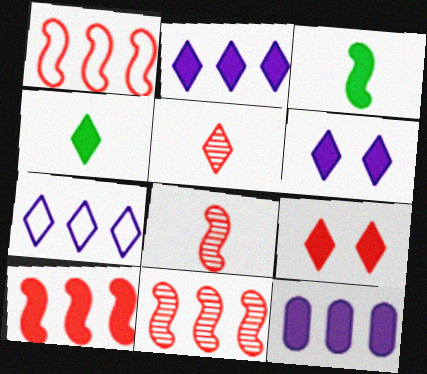[[1, 10, 11], 
[2, 4, 9], 
[3, 9, 12]]